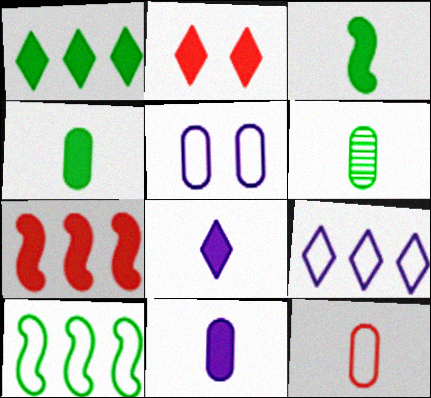[[1, 2, 8], 
[6, 11, 12]]